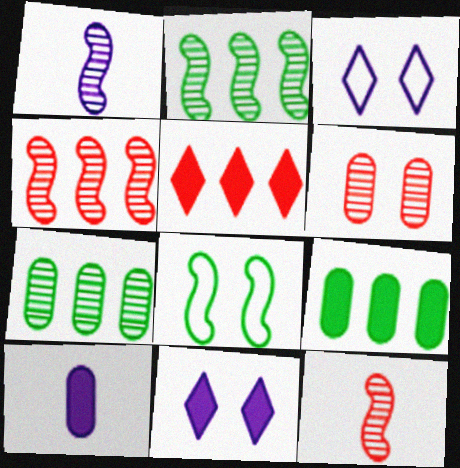[[3, 9, 12], 
[6, 8, 11]]